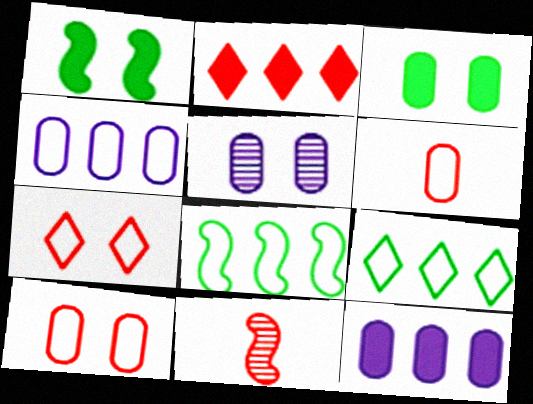[[1, 5, 7], 
[2, 10, 11], 
[3, 5, 10]]